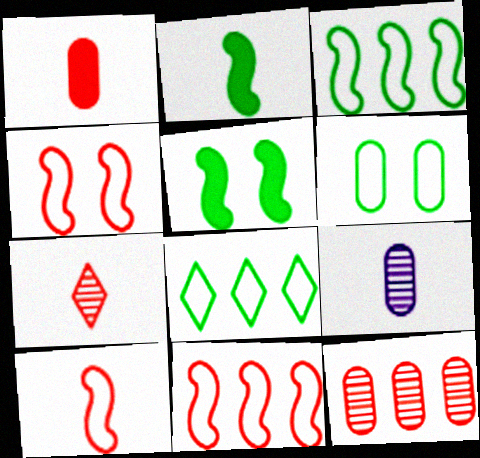[[1, 7, 10], 
[4, 10, 11]]